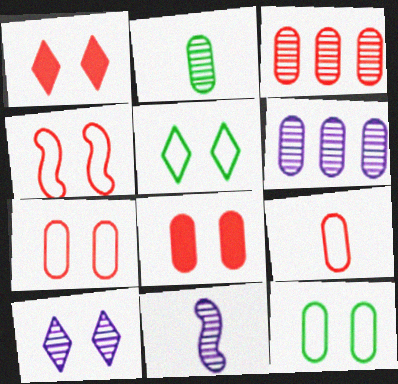[[1, 5, 10], 
[3, 8, 9], 
[6, 10, 11]]